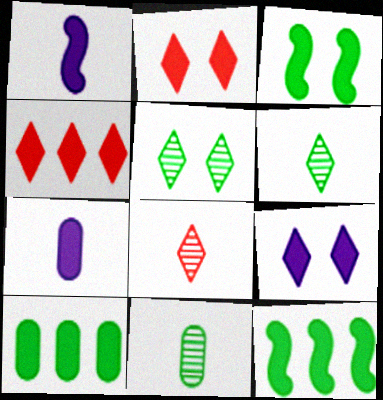[[1, 2, 10], 
[2, 7, 12], 
[3, 4, 7]]